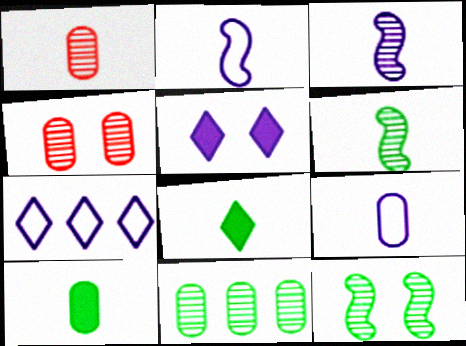[[1, 2, 8], 
[1, 9, 10]]